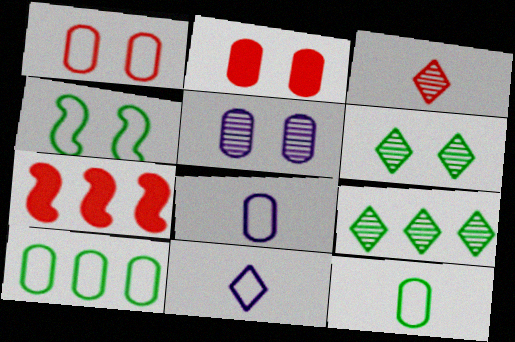[[1, 3, 7], 
[1, 8, 10], 
[6, 7, 8]]